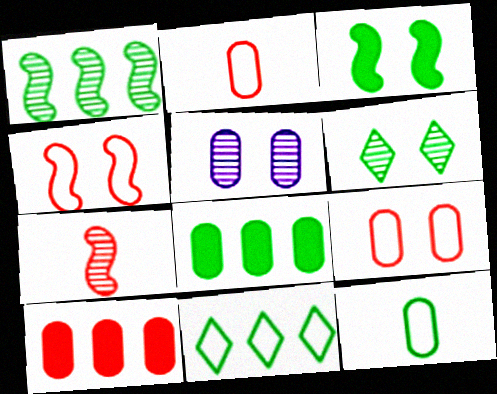[[1, 8, 11], 
[2, 5, 8], 
[5, 10, 12]]